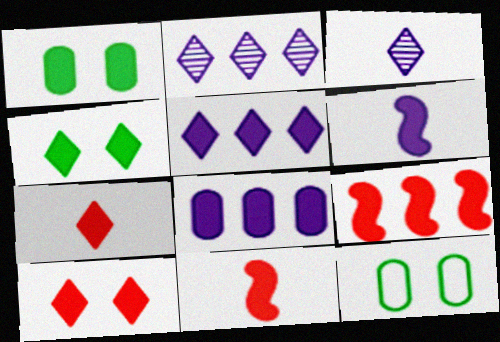[[1, 5, 11], 
[2, 11, 12], 
[3, 9, 12], 
[4, 5, 7], 
[4, 8, 11]]